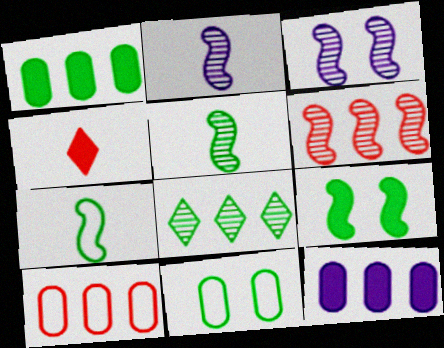[[3, 5, 6], 
[4, 9, 12]]